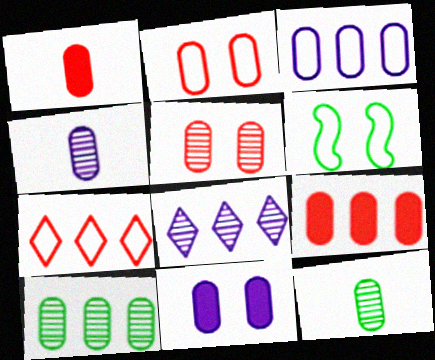[[1, 6, 8], 
[3, 4, 11], 
[3, 9, 10], 
[4, 5, 10]]